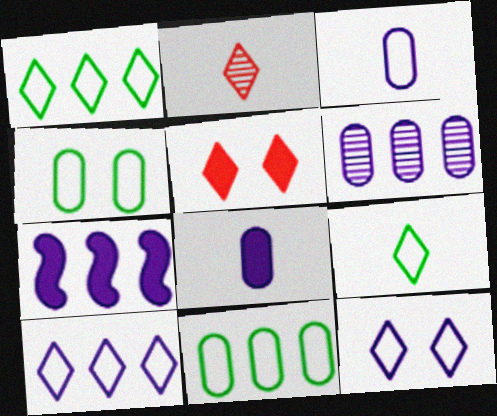[[2, 4, 7], 
[6, 7, 10]]